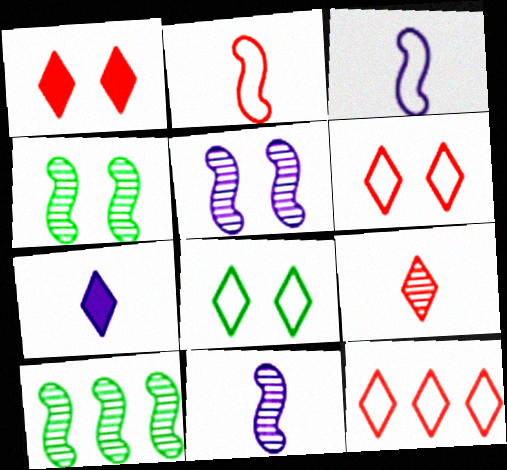[[1, 9, 12]]